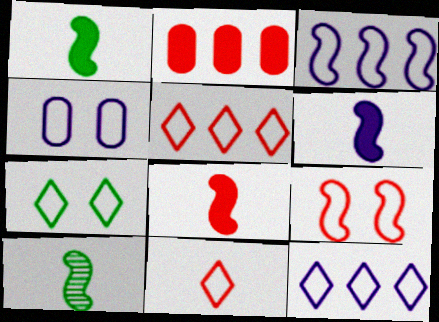[[1, 6, 8], 
[4, 7, 9], 
[7, 11, 12]]